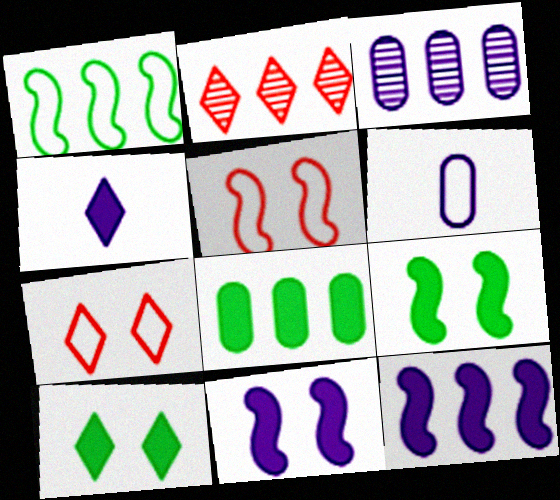[[1, 6, 7], 
[2, 6, 9]]